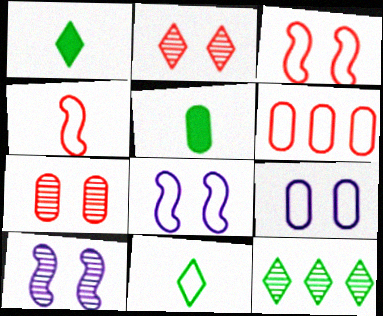[[1, 6, 10], 
[6, 8, 11]]